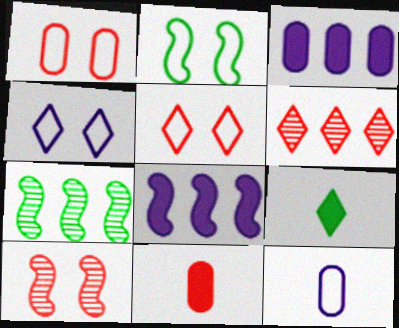[[1, 2, 4], 
[4, 6, 9], 
[4, 7, 11]]